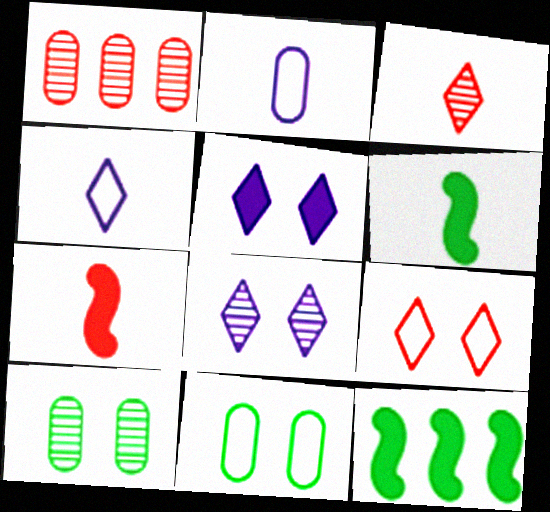[[1, 7, 9], 
[2, 3, 6]]